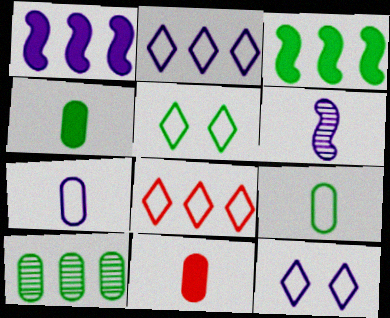[[1, 8, 10]]